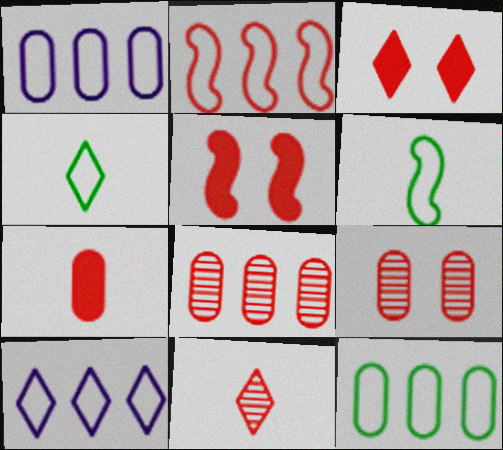[[2, 10, 12]]